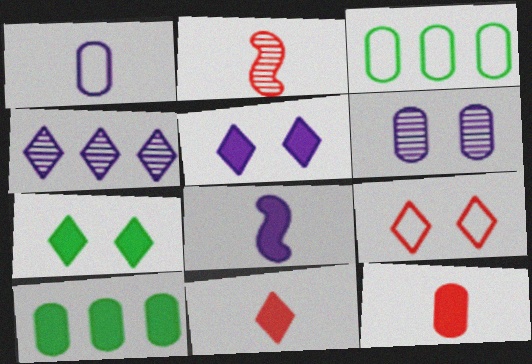[[2, 3, 5], 
[3, 6, 12]]